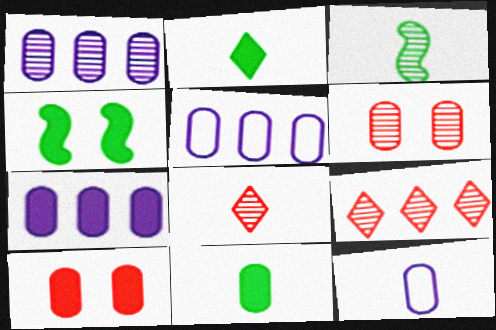[[1, 5, 7], 
[4, 5, 8], 
[4, 9, 12], 
[5, 6, 11], 
[7, 10, 11]]